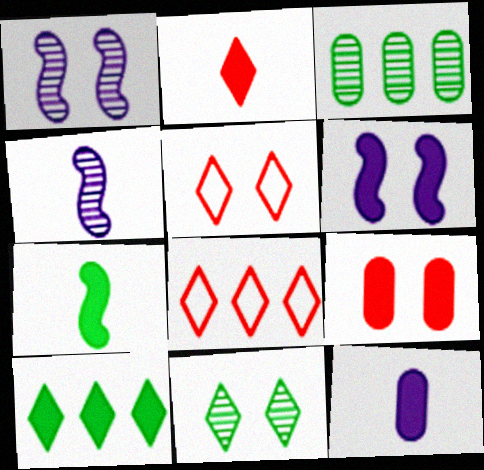[[2, 7, 12]]